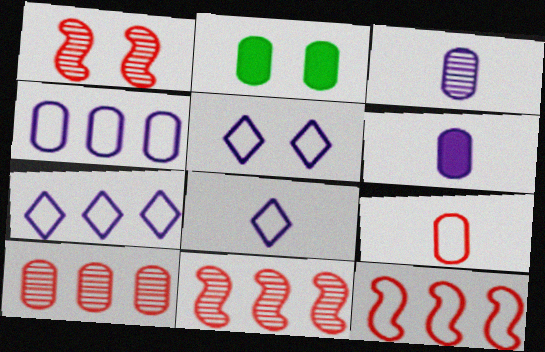[[1, 2, 5], 
[2, 8, 11], 
[5, 7, 8]]